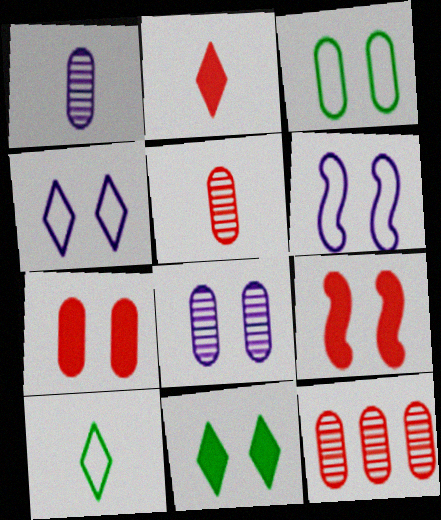[[3, 7, 8]]